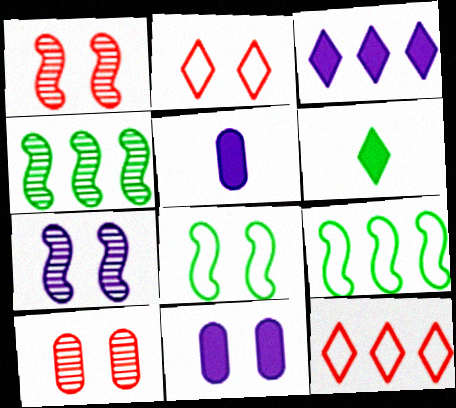[[2, 4, 5]]